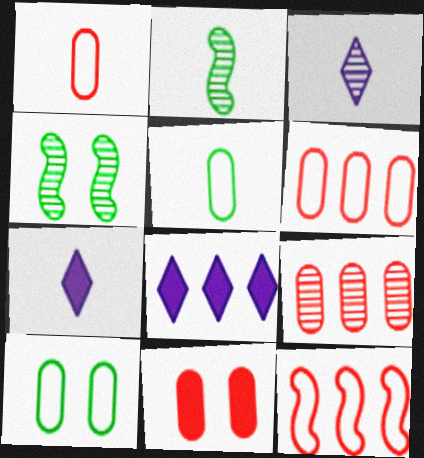[[1, 2, 7], 
[1, 4, 8], 
[1, 9, 11], 
[3, 4, 9], 
[4, 6, 7]]